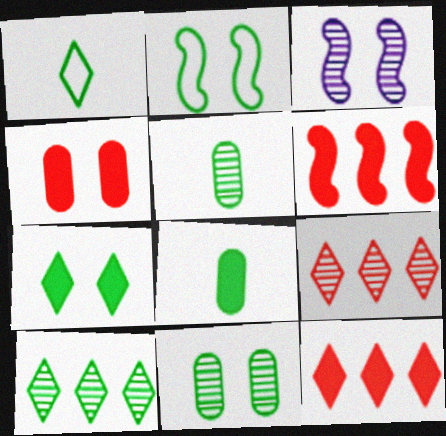[[1, 7, 10], 
[2, 7, 11], 
[2, 8, 10], 
[3, 5, 9]]